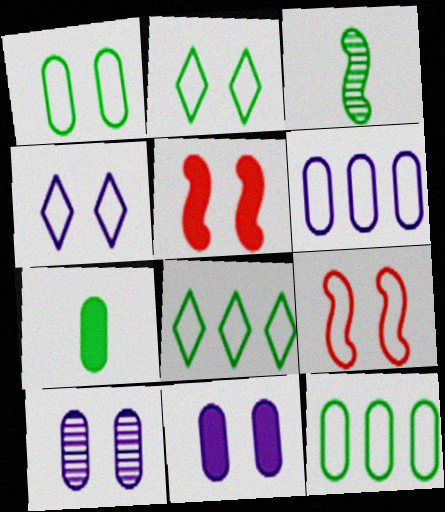[[1, 4, 9], 
[2, 5, 10]]